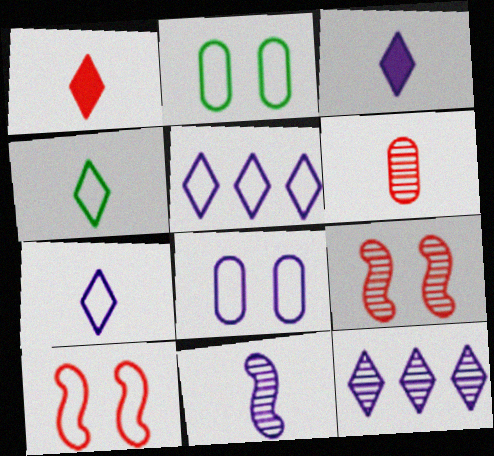[]